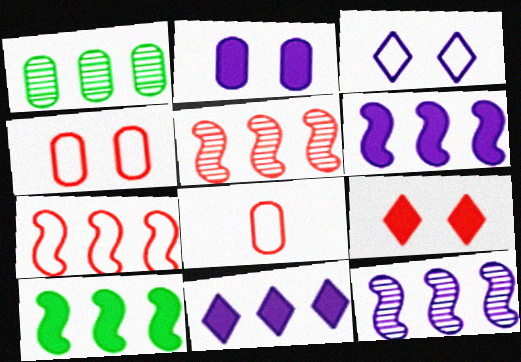[[1, 2, 8], 
[1, 7, 11], 
[5, 8, 9], 
[7, 10, 12]]